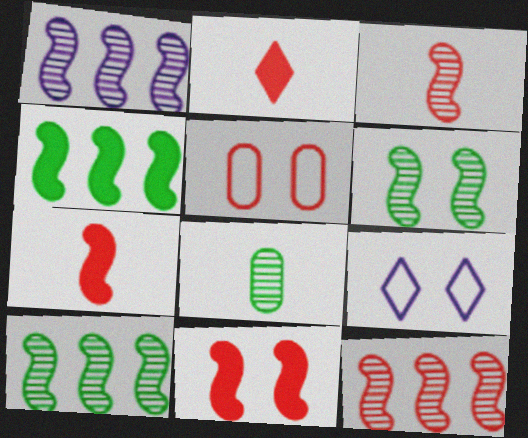[[1, 3, 6], 
[1, 10, 12], 
[2, 5, 12]]